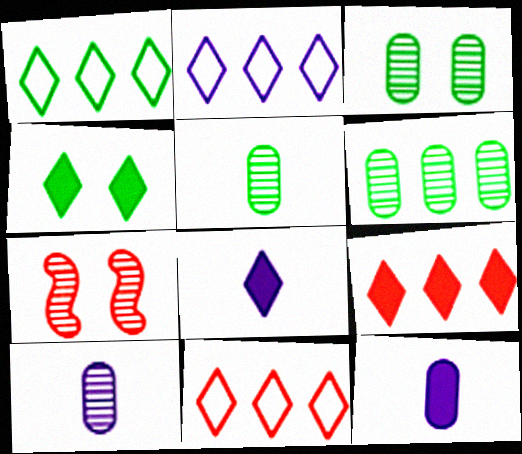[[1, 2, 11], 
[1, 7, 12], 
[3, 5, 6], 
[4, 8, 9]]